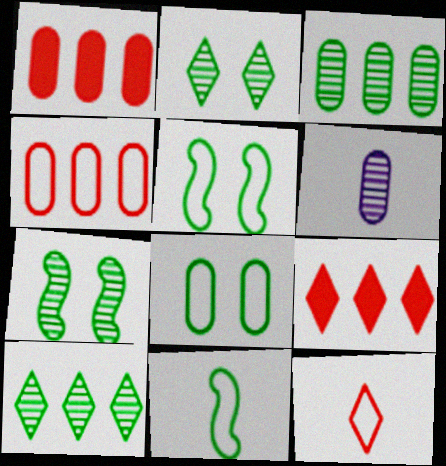[[1, 6, 8], 
[5, 6, 9]]